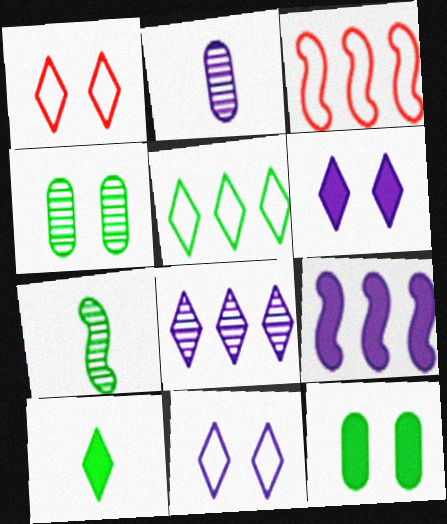[[1, 8, 10], 
[2, 9, 11], 
[5, 7, 12]]